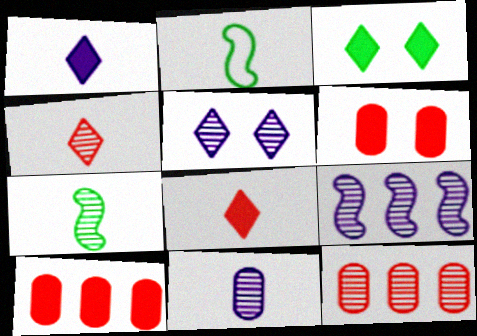[[2, 5, 10], 
[2, 8, 11], 
[4, 7, 11], 
[5, 7, 12], 
[5, 9, 11]]